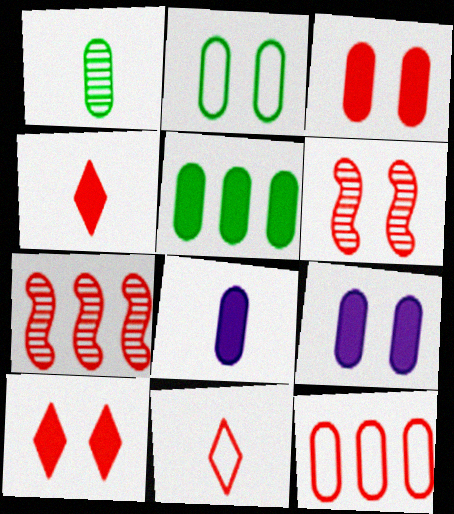[[1, 2, 5], 
[1, 9, 12], 
[3, 5, 8], 
[3, 7, 11], 
[4, 6, 12]]